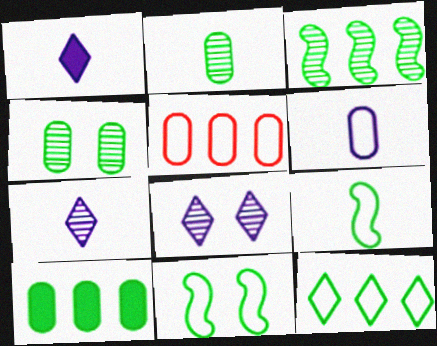[[3, 10, 12]]